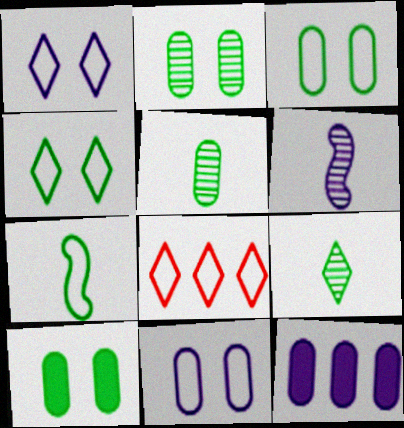[[1, 6, 12], 
[2, 3, 10], 
[6, 8, 10], 
[7, 8, 11]]